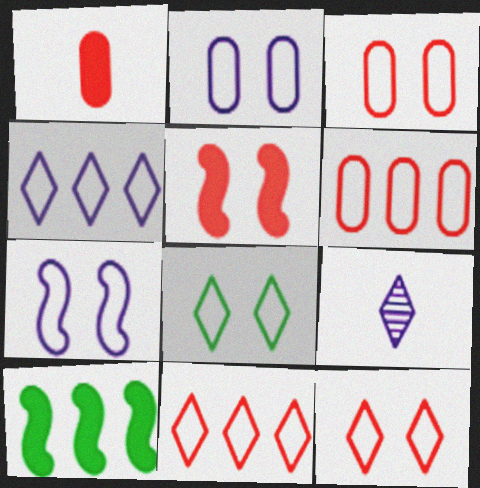[[3, 7, 8], 
[3, 9, 10]]